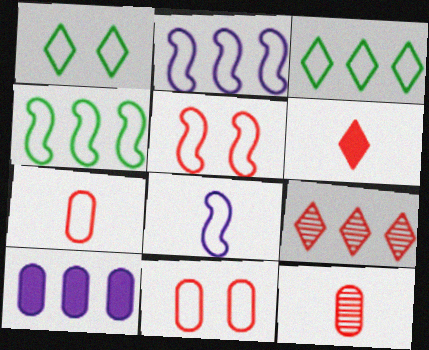[[1, 2, 7], 
[3, 8, 11], 
[4, 5, 8], 
[4, 9, 10]]